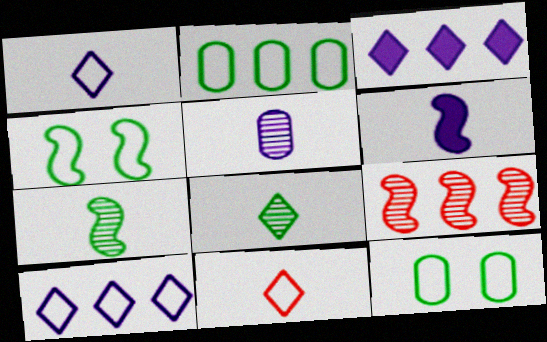[[1, 5, 6], 
[2, 3, 9], 
[4, 6, 9]]